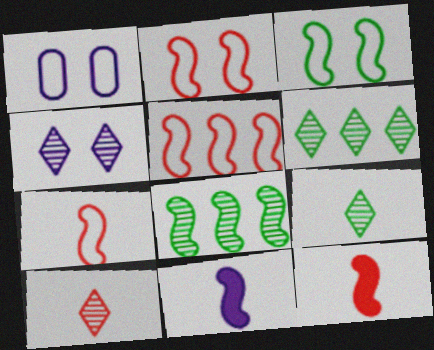[[1, 6, 12], 
[2, 5, 7], 
[2, 8, 11], 
[4, 6, 10]]